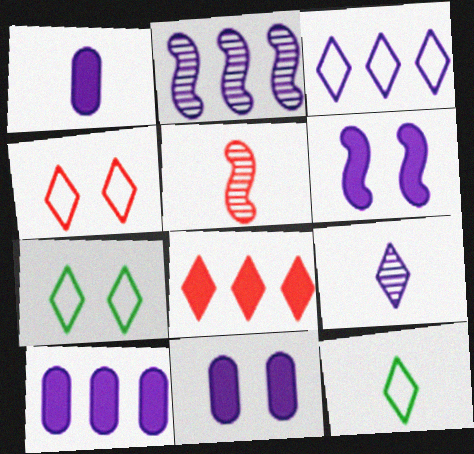[[1, 5, 12], 
[1, 10, 11], 
[2, 3, 10], 
[3, 4, 12], 
[5, 7, 10], 
[7, 8, 9]]